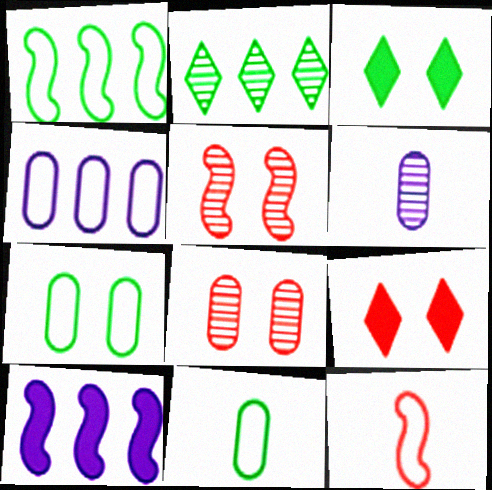[[1, 6, 9], 
[2, 5, 6]]